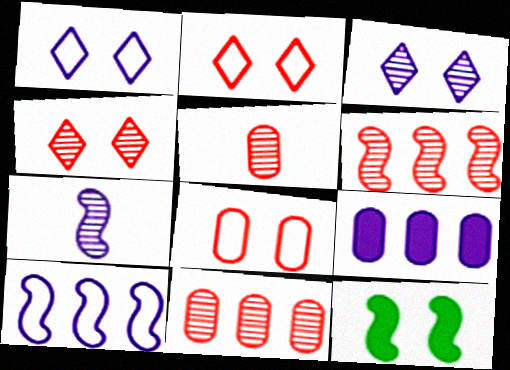[[1, 7, 9], 
[3, 8, 12], 
[4, 5, 6]]